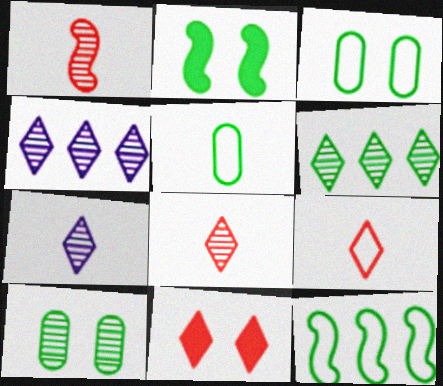[[1, 4, 10], 
[2, 5, 6]]